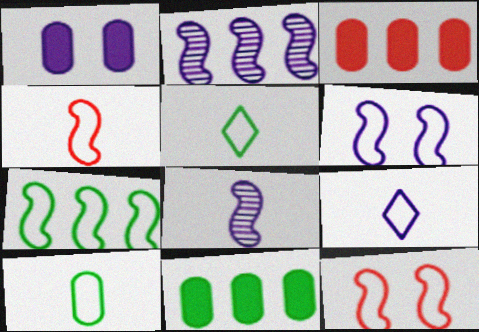[[1, 2, 9], 
[4, 6, 7], 
[4, 9, 10]]